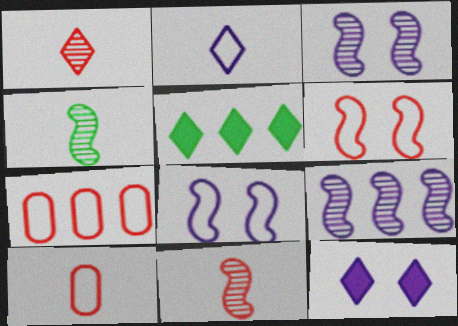[[3, 5, 10], 
[4, 7, 12], 
[5, 7, 9]]